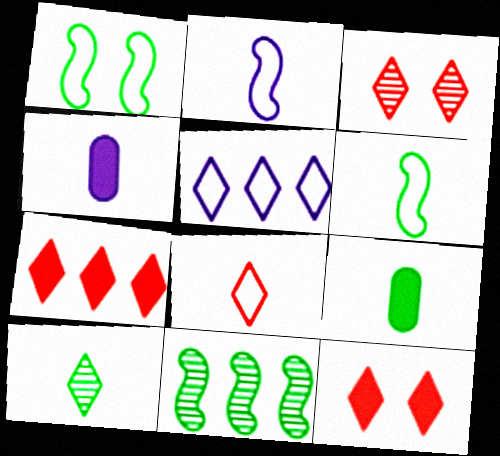[[3, 7, 8], 
[5, 10, 12], 
[6, 9, 10]]